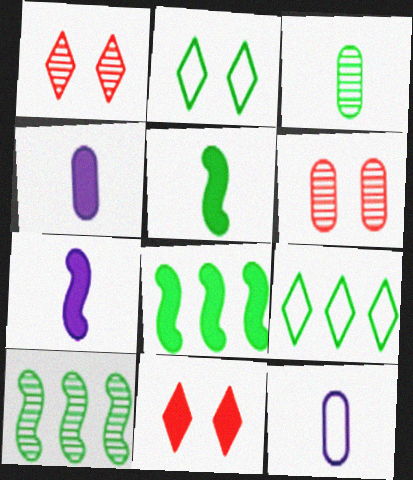[[1, 8, 12], 
[2, 3, 8], 
[4, 8, 11], 
[6, 7, 9], 
[10, 11, 12]]